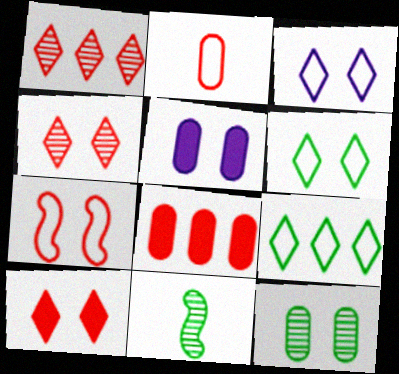[[3, 8, 11]]